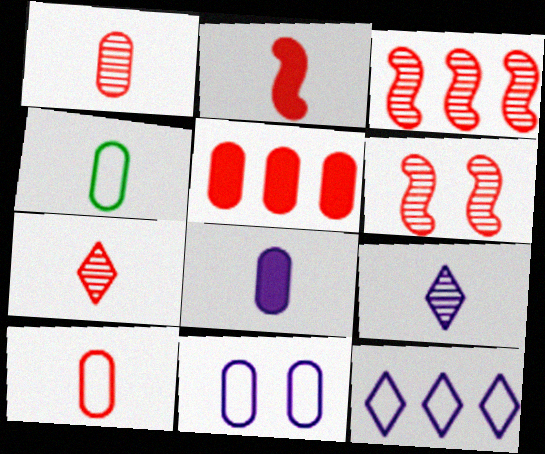[[1, 4, 8], 
[2, 4, 9], 
[2, 7, 10]]